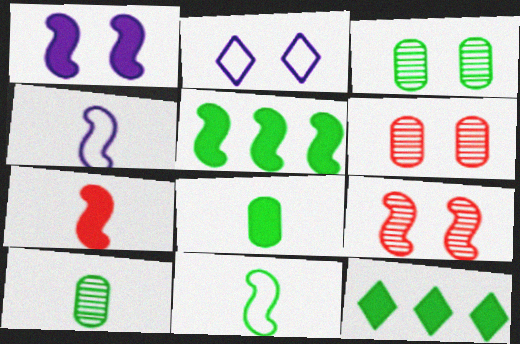[[1, 5, 7], 
[3, 11, 12], 
[4, 5, 9], 
[4, 6, 12]]